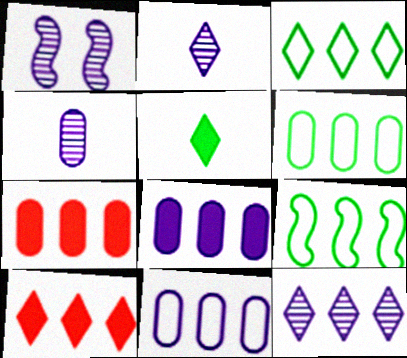[[1, 4, 12], 
[3, 6, 9], 
[3, 10, 12], 
[7, 9, 12]]